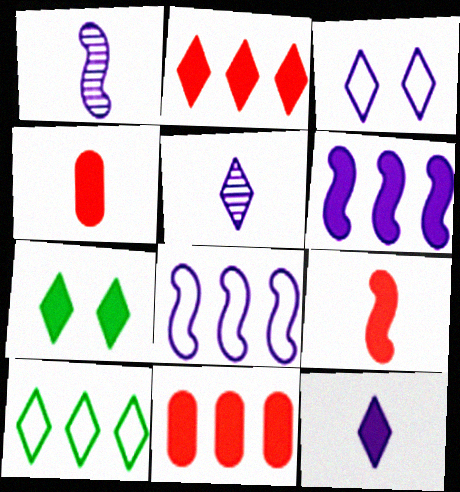[[2, 7, 12], 
[4, 6, 7]]